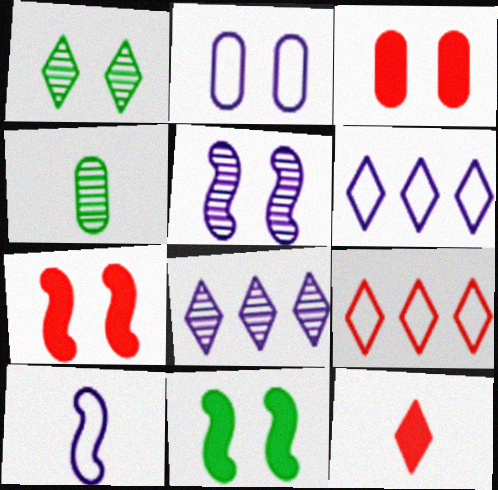[[1, 2, 7], 
[1, 6, 12], 
[2, 6, 10], 
[4, 6, 7], 
[4, 10, 12]]